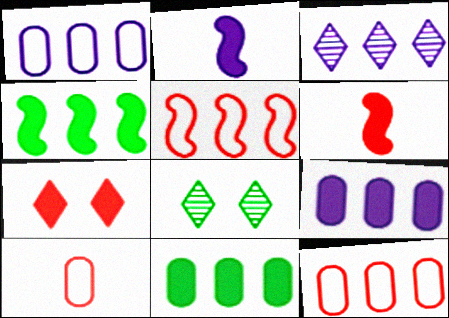[[1, 6, 8], 
[2, 7, 11], 
[2, 8, 12], 
[3, 4, 12], 
[3, 5, 11]]